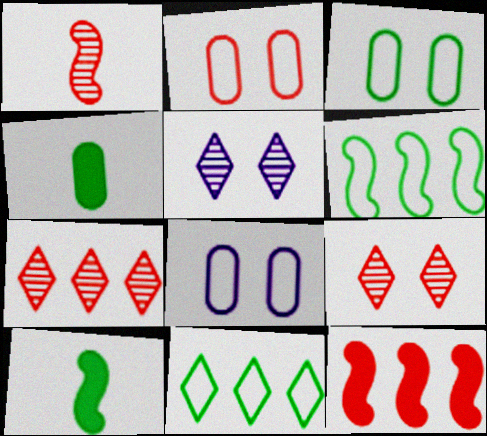[[2, 3, 8], 
[7, 8, 10]]